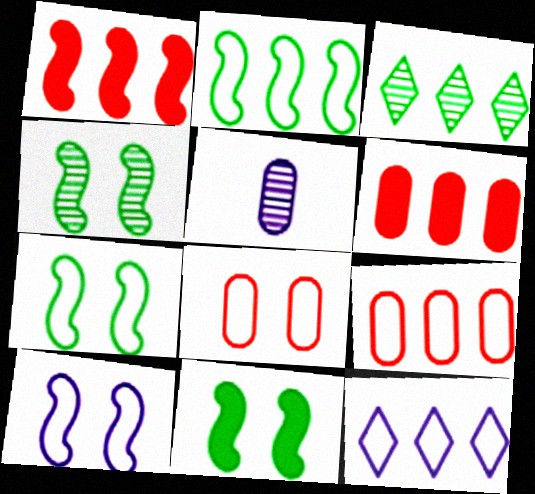[[2, 9, 12], 
[4, 7, 11]]